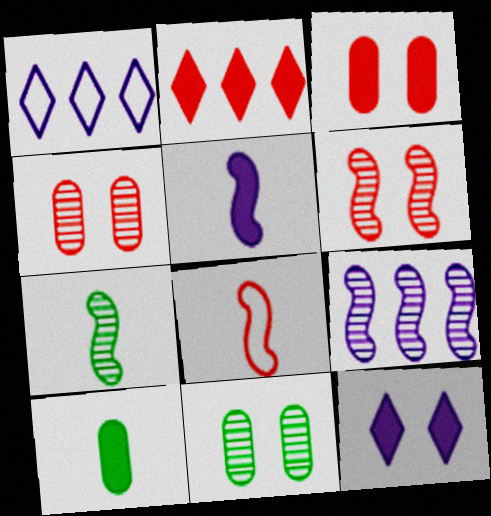[[1, 3, 7], 
[1, 6, 10], 
[2, 4, 8], 
[5, 7, 8], 
[6, 7, 9]]